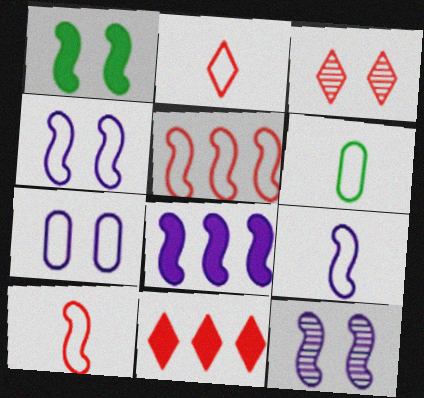[[1, 3, 7], 
[2, 3, 11], 
[2, 6, 9], 
[3, 6, 8], 
[6, 11, 12], 
[8, 9, 12]]